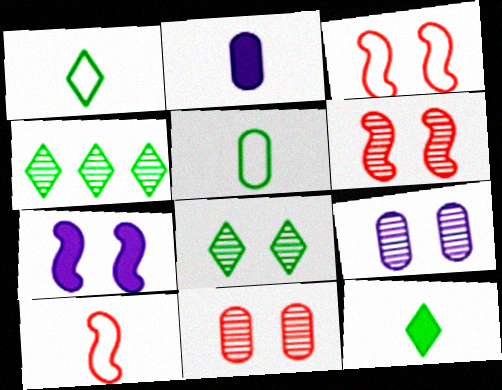[[2, 3, 4], 
[6, 8, 9]]